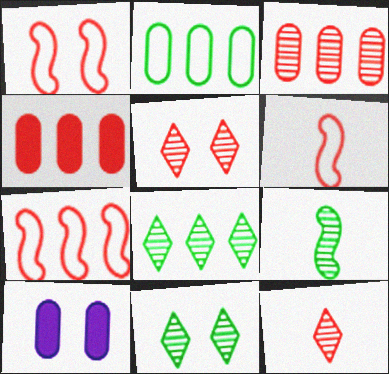[[1, 4, 12], 
[1, 6, 7], 
[1, 10, 11], 
[4, 5, 6], 
[6, 8, 10]]